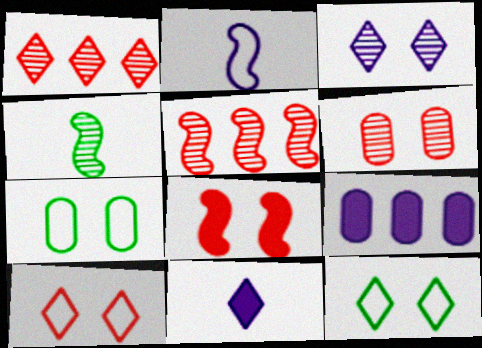[[1, 11, 12], 
[2, 3, 9], 
[3, 7, 8], 
[4, 9, 10], 
[5, 7, 11], 
[6, 8, 10]]